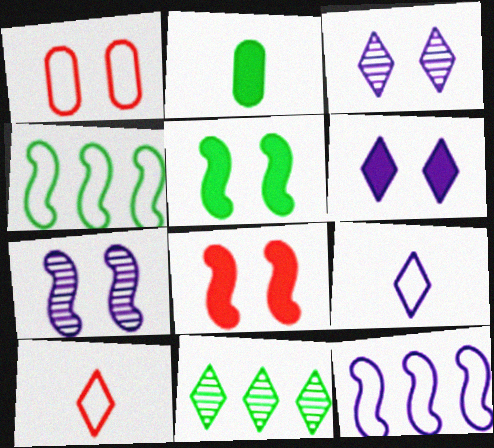[[1, 3, 5], 
[1, 4, 9], 
[6, 10, 11]]